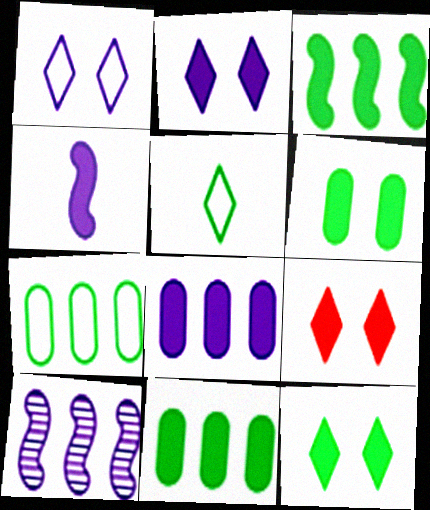[[2, 4, 8], 
[2, 9, 12], 
[4, 9, 11]]